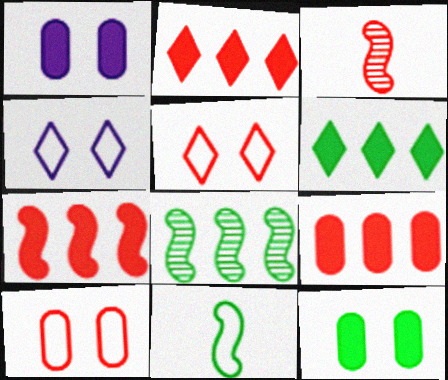[[2, 3, 10], 
[2, 7, 9], 
[3, 5, 9]]